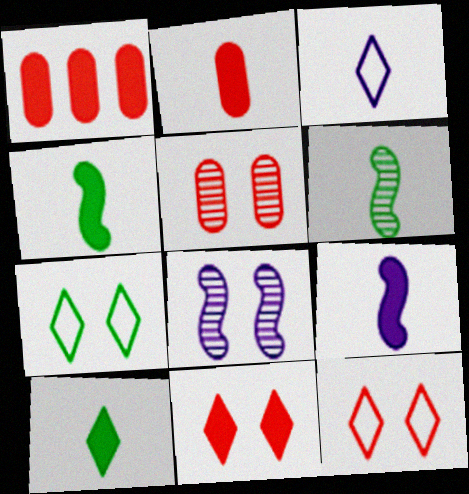[[2, 3, 6], 
[2, 9, 10]]